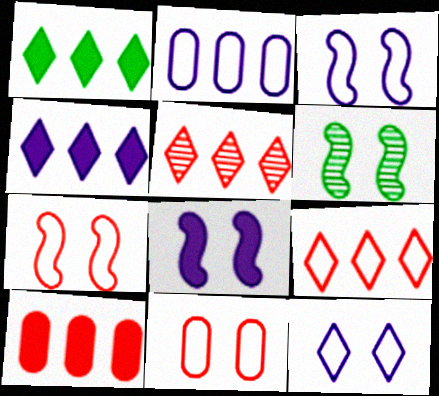[[6, 7, 8]]